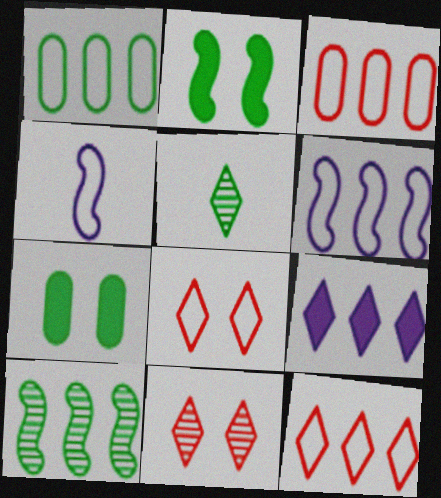[[1, 2, 5], 
[1, 4, 8], 
[1, 6, 12], 
[3, 9, 10], 
[5, 8, 9]]